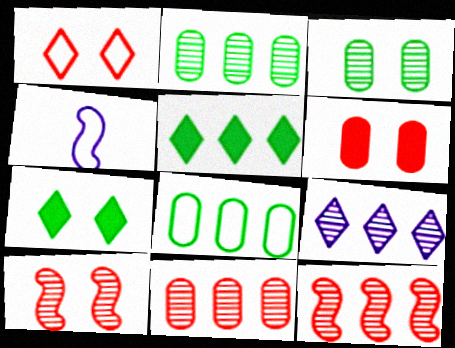[[1, 4, 8], 
[1, 6, 10], 
[2, 9, 12], 
[4, 7, 11]]